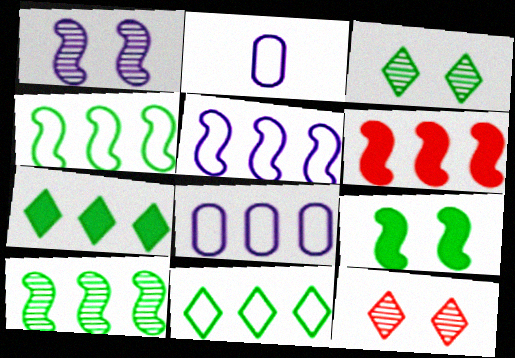[[2, 3, 6], 
[5, 6, 10]]